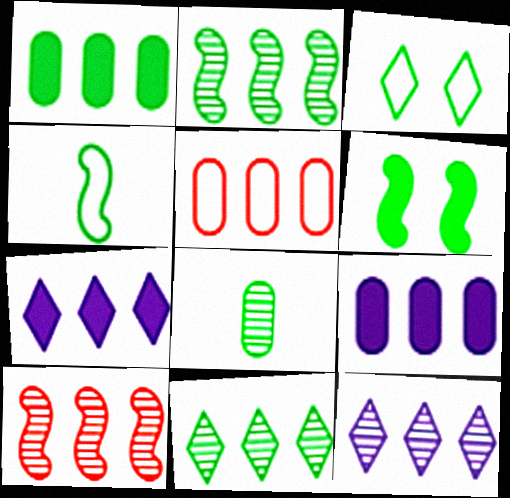[[2, 4, 6], 
[2, 5, 7]]